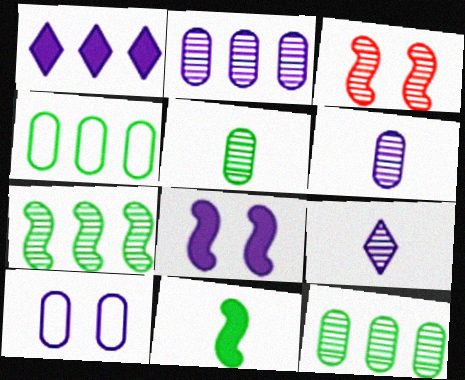[[3, 9, 12]]